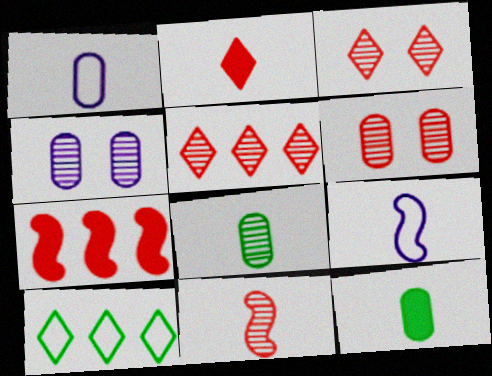[[2, 8, 9], 
[5, 6, 11]]